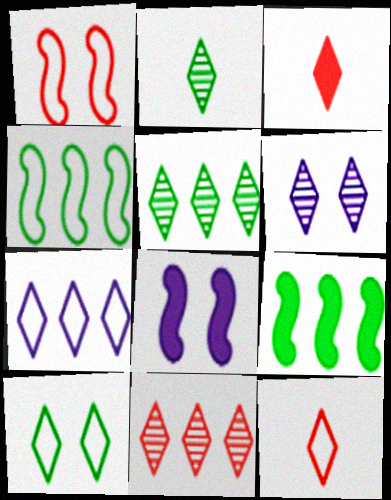[[2, 6, 11], 
[7, 10, 12]]